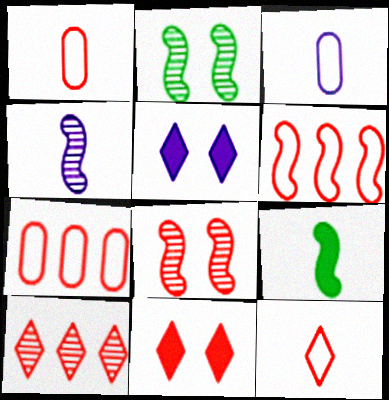[[10, 11, 12]]